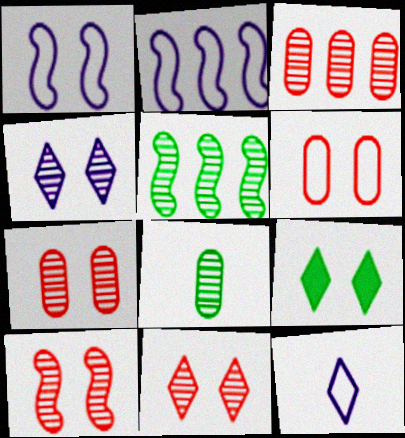[[1, 7, 9], 
[7, 10, 11]]